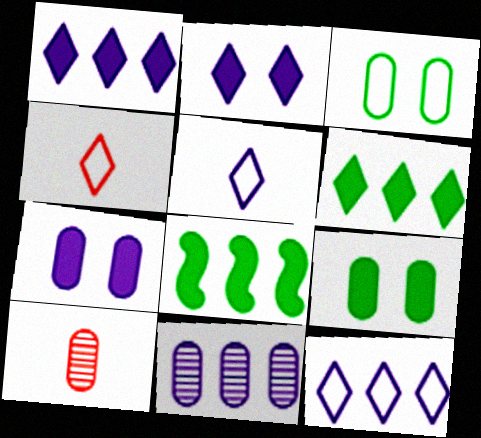[]